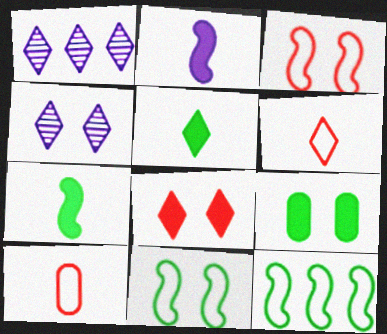[[3, 4, 9]]